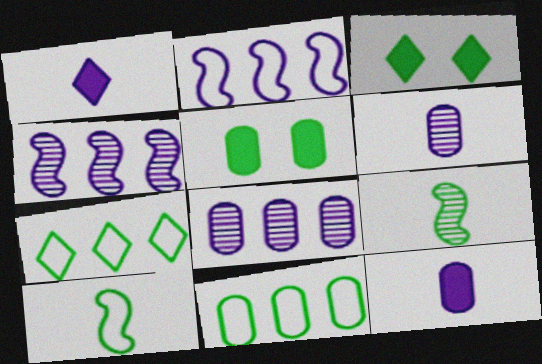[[3, 9, 11], 
[5, 7, 9]]